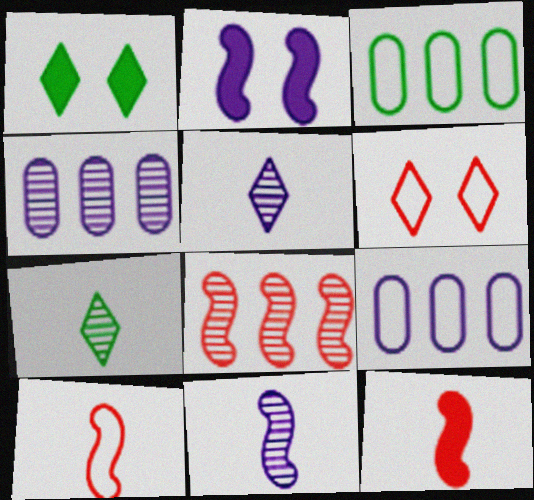[[1, 4, 10], 
[2, 5, 9]]